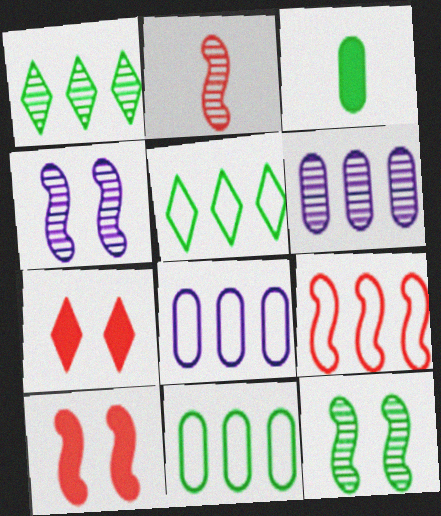[[2, 9, 10], 
[3, 5, 12], 
[5, 8, 9]]